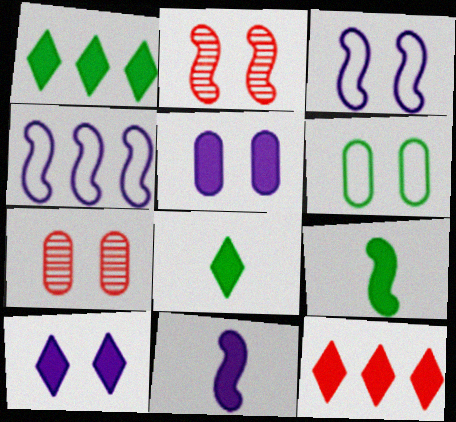[[2, 4, 9], 
[2, 6, 10], 
[4, 7, 8], 
[5, 6, 7], 
[5, 9, 12], 
[8, 10, 12]]